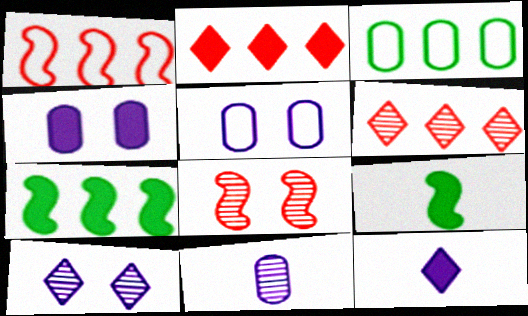[[2, 4, 9], 
[3, 8, 12], 
[5, 6, 9]]